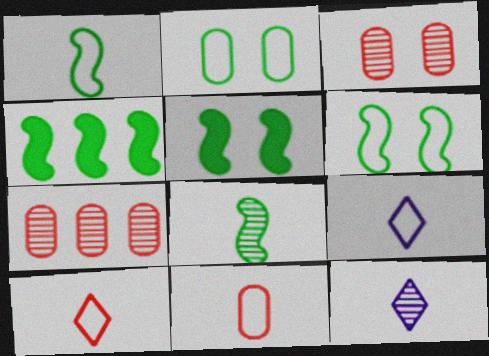[[1, 9, 11], 
[3, 4, 9], 
[4, 6, 8], 
[5, 7, 9]]